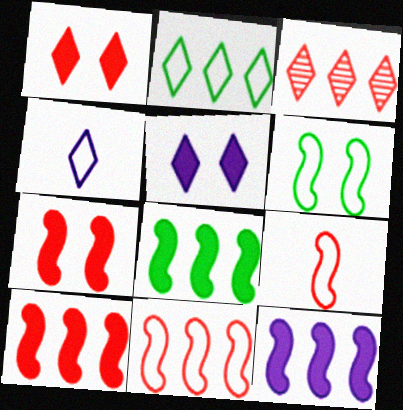[[8, 10, 12]]